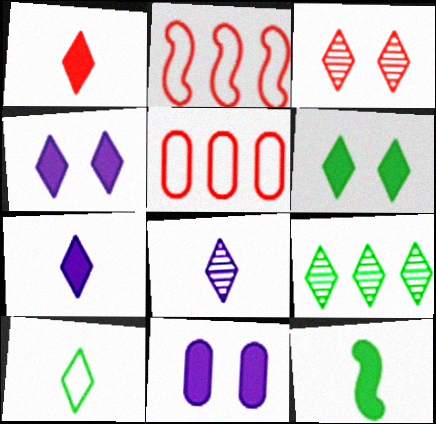[[1, 8, 10], 
[3, 8, 9], 
[6, 9, 10]]